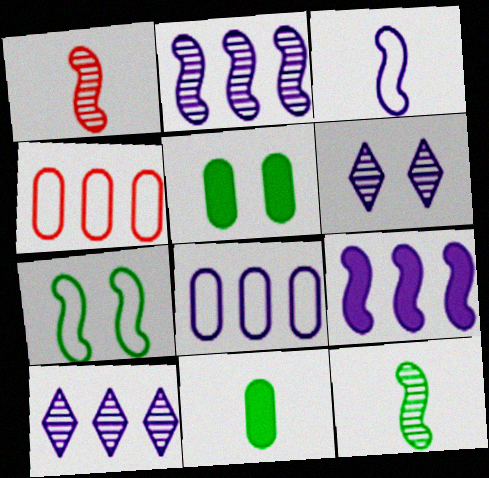[[1, 7, 9], 
[8, 9, 10]]